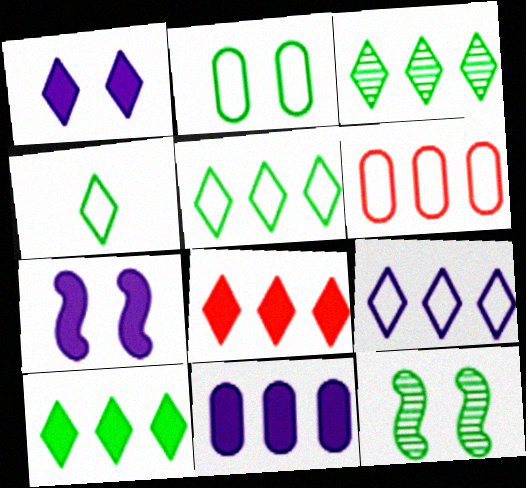[[3, 5, 10], 
[3, 8, 9]]